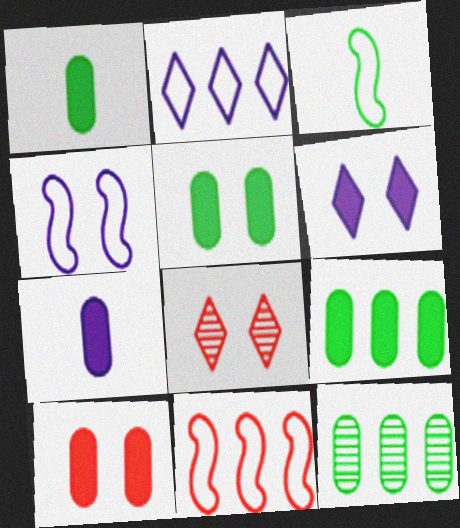[[1, 5, 9], 
[3, 4, 11], 
[4, 5, 8], 
[7, 9, 10]]